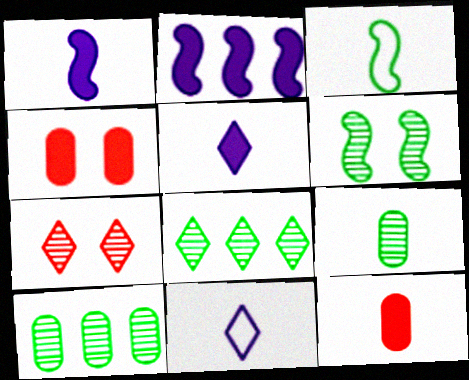[[6, 8, 9]]